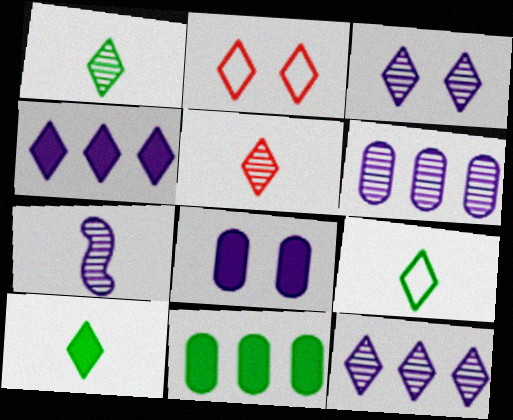[[1, 2, 4], 
[1, 9, 10], 
[2, 7, 11], 
[2, 10, 12], 
[3, 6, 7]]